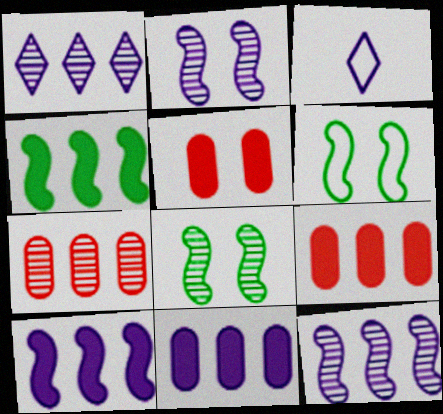[[2, 3, 11], 
[3, 8, 9]]